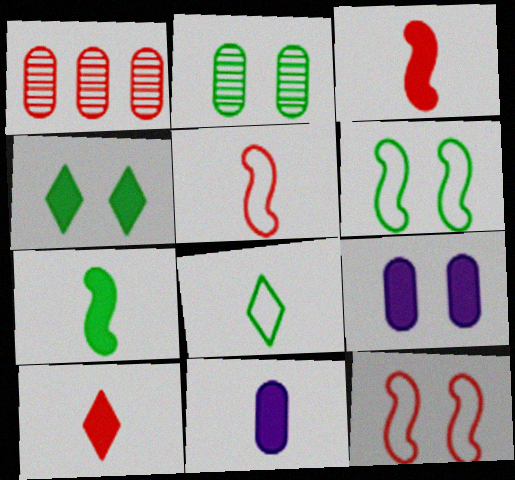[[1, 10, 12], 
[2, 4, 6], 
[7, 10, 11]]